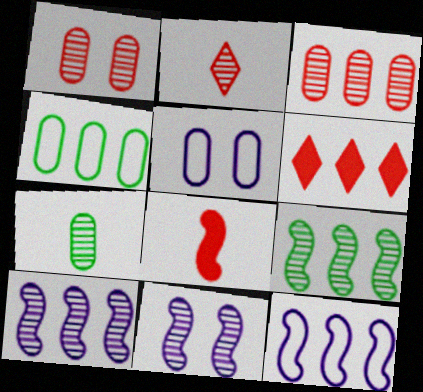[[4, 6, 10]]